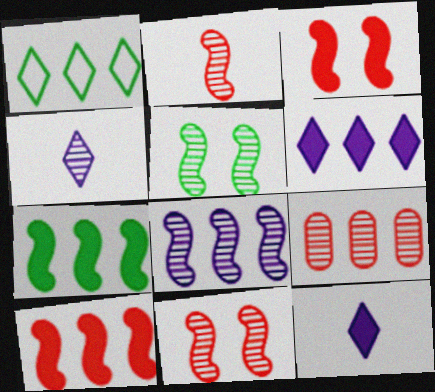[[2, 5, 8], 
[4, 5, 9]]